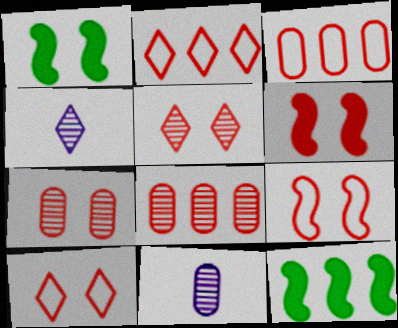[[1, 2, 11], 
[1, 3, 4], 
[6, 7, 10], 
[10, 11, 12]]